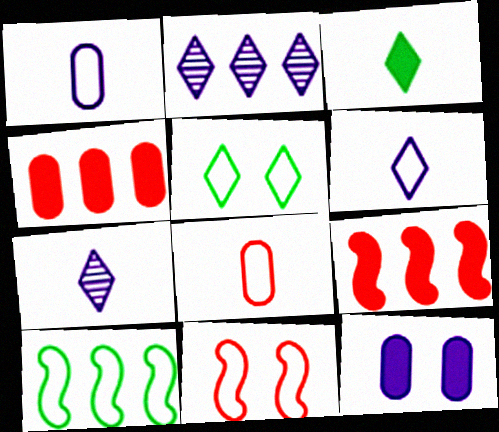[[2, 4, 10], 
[3, 9, 12]]